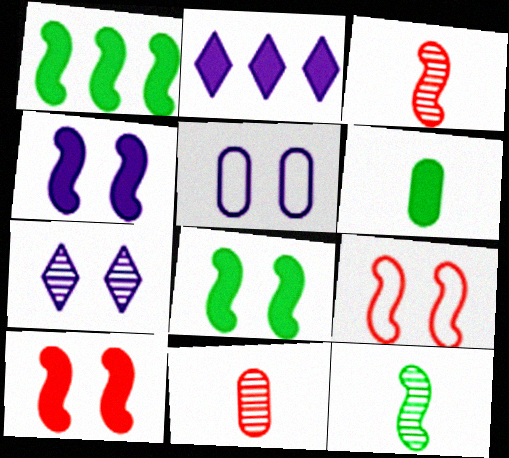[[2, 6, 10], 
[4, 5, 7], 
[4, 8, 10]]